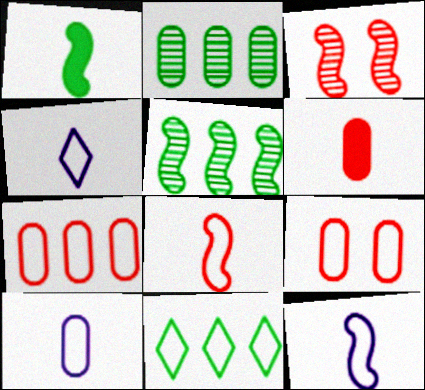[[4, 10, 12], 
[9, 11, 12]]